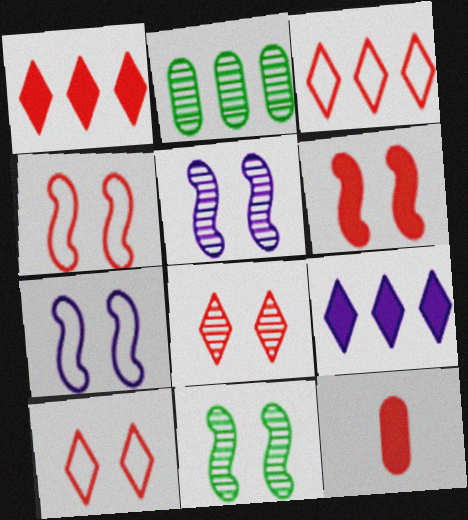[[1, 6, 12], 
[6, 7, 11]]